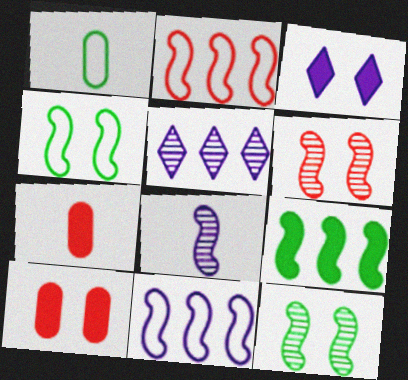[[3, 7, 9], 
[4, 5, 7]]